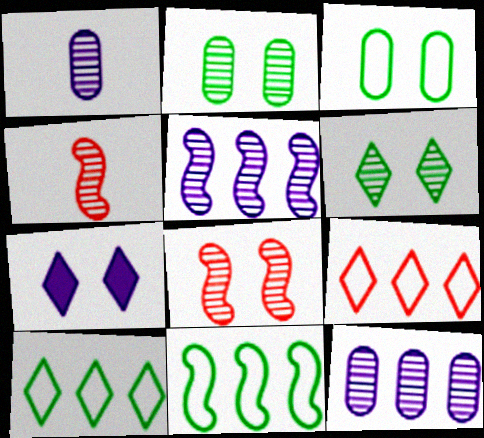[[3, 7, 8], 
[4, 6, 12]]